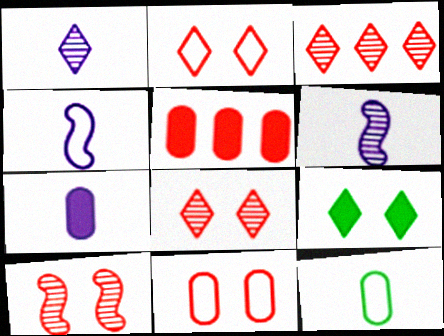[[1, 4, 7]]